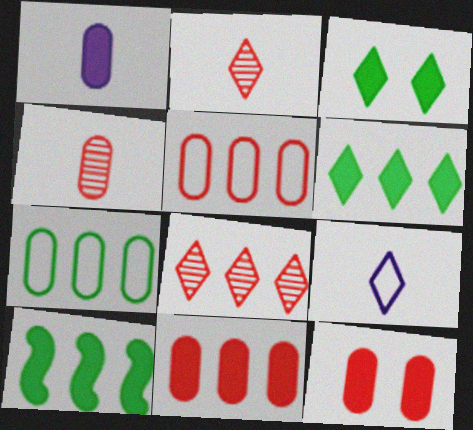[[3, 8, 9], 
[4, 5, 12]]